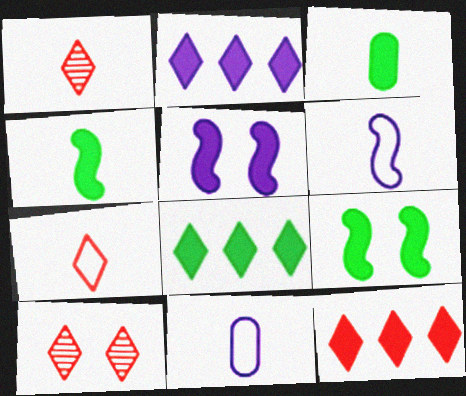[[1, 3, 6], 
[1, 4, 11], 
[2, 8, 12], 
[3, 5, 12], 
[3, 8, 9], 
[7, 10, 12]]